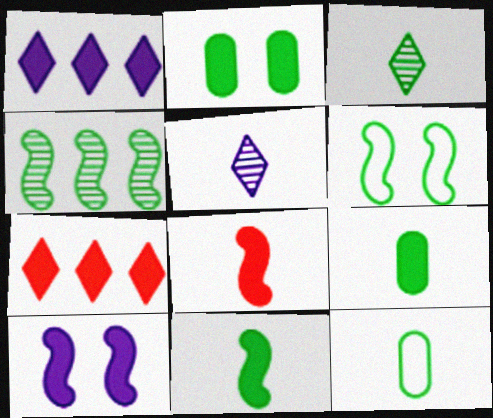[[1, 2, 8], 
[3, 11, 12], 
[4, 6, 11], 
[5, 8, 12], 
[7, 9, 10]]